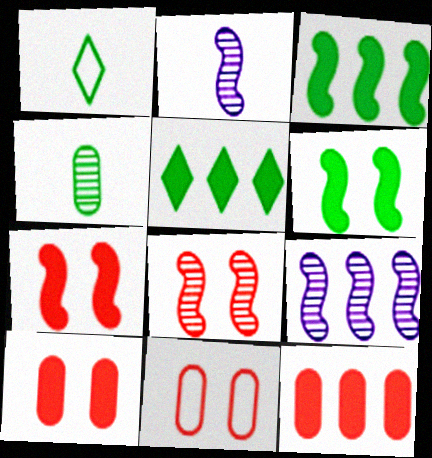[[1, 9, 10], 
[2, 5, 11]]